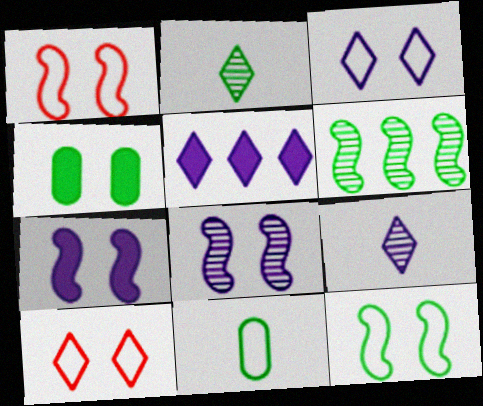[[2, 5, 10], 
[3, 5, 9], 
[4, 8, 10]]